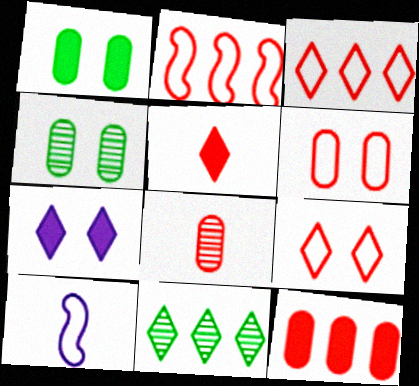[[6, 8, 12]]